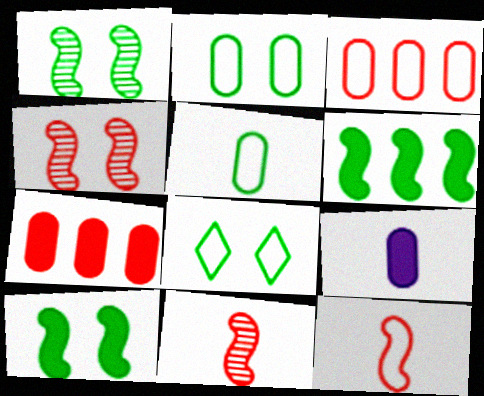[]